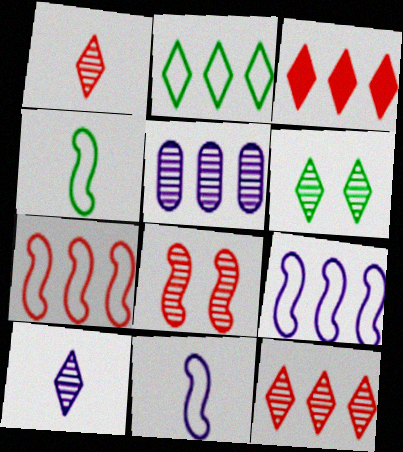[[6, 10, 12]]